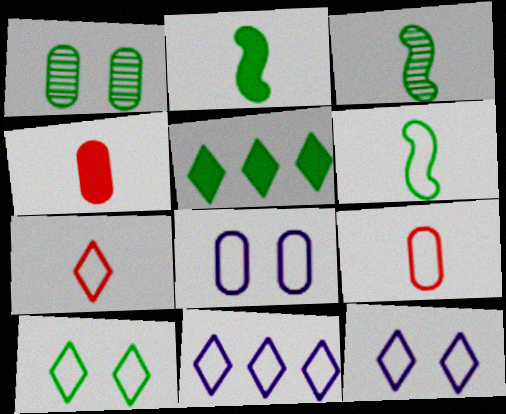[[1, 5, 6], 
[2, 3, 6], 
[7, 10, 11]]